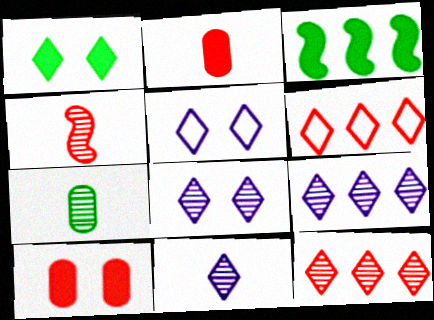[[1, 6, 11], 
[4, 6, 10], 
[4, 7, 11], 
[8, 9, 11]]